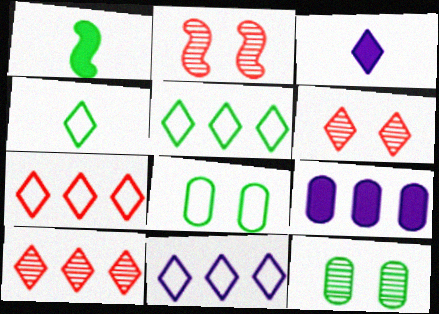[[1, 5, 12], 
[2, 4, 9], 
[3, 5, 6], 
[5, 7, 11]]